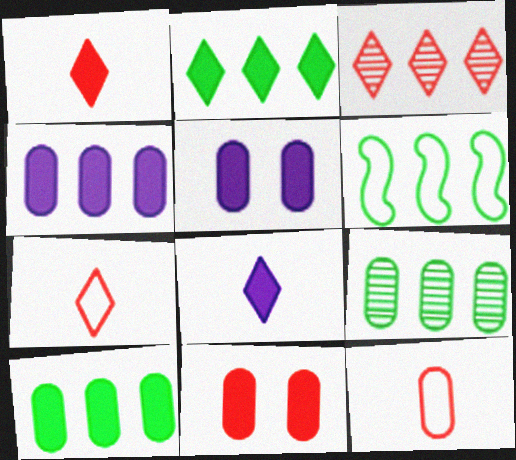[[2, 6, 9], 
[3, 4, 6], 
[5, 9, 12]]